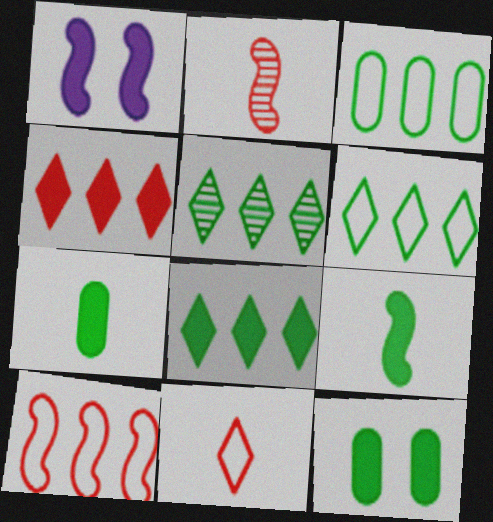[[1, 4, 7], 
[5, 6, 8], 
[8, 9, 12]]